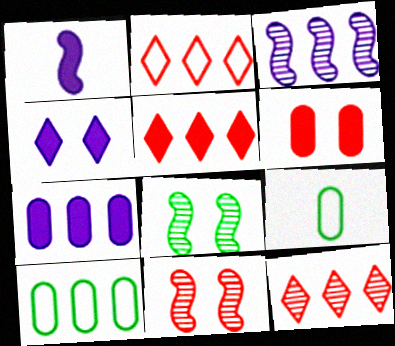[[1, 4, 7], 
[2, 5, 12], 
[3, 5, 10]]